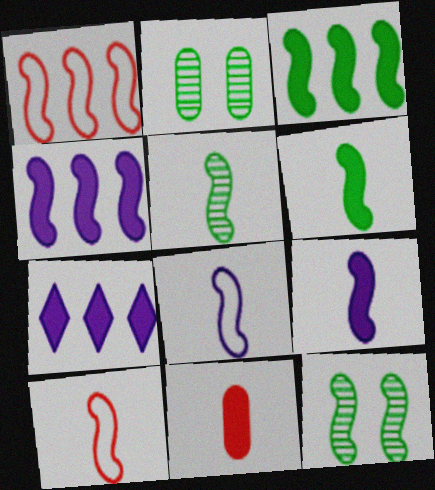[[1, 9, 12], 
[2, 7, 10], 
[4, 10, 12], 
[5, 9, 10]]